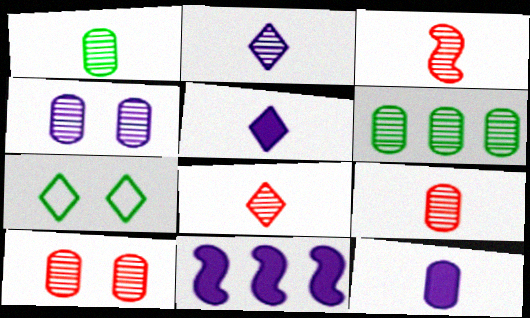[[1, 2, 3], 
[3, 8, 9], 
[4, 6, 9], 
[7, 9, 11]]